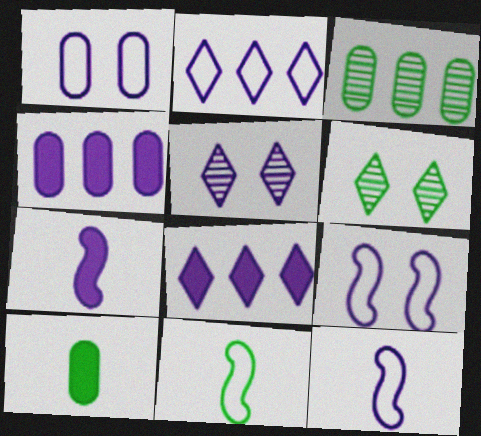[[1, 2, 12], 
[4, 5, 12]]